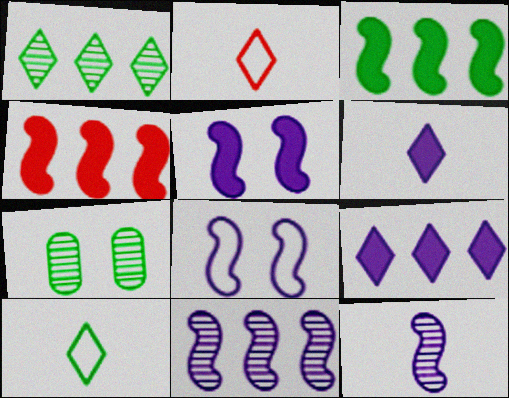[[3, 7, 10]]